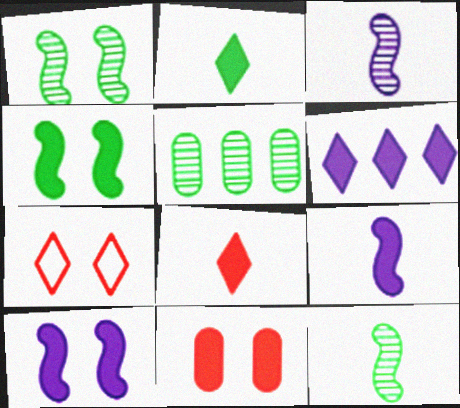[[5, 7, 9]]